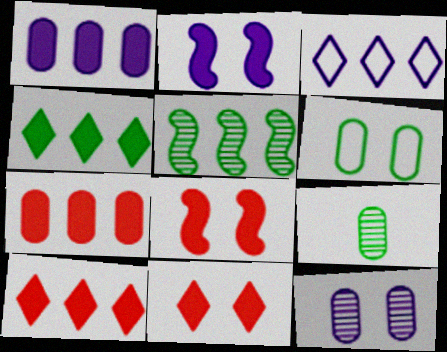[[3, 5, 7], 
[3, 8, 9]]